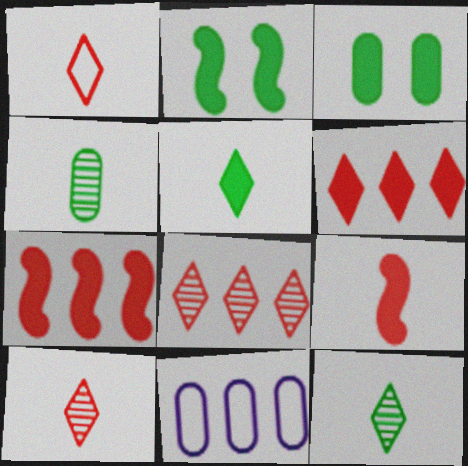[[2, 10, 11]]